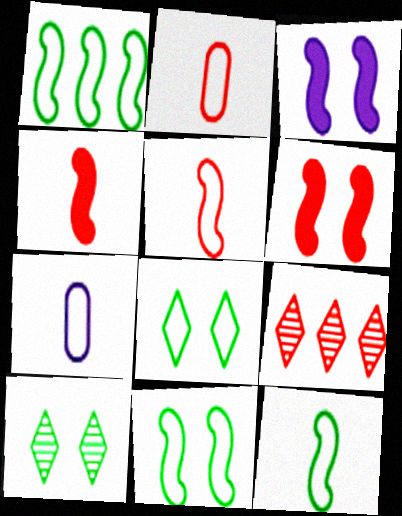[[1, 11, 12], 
[2, 6, 9]]